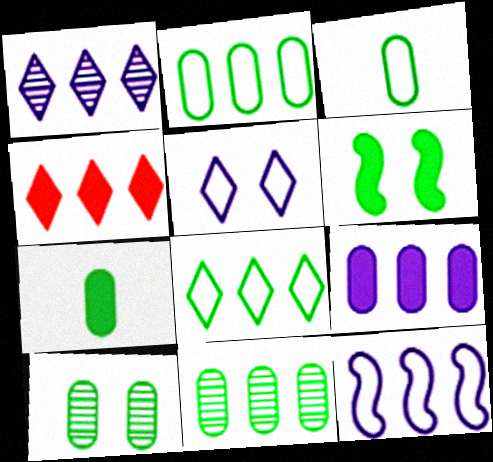[[1, 4, 8], 
[1, 9, 12], 
[2, 7, 10], 
[4, 11, 12]]